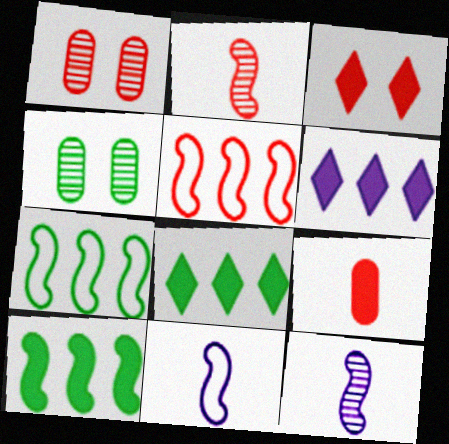[[1, 8, 11]]